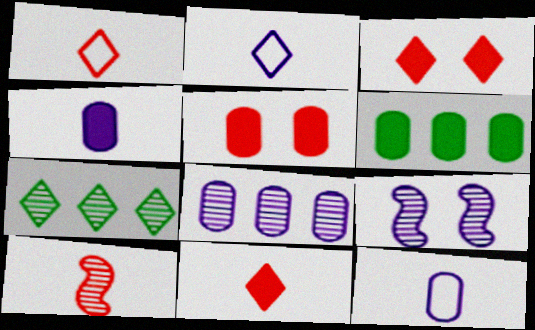[[1, 6, 9], 
[2, 3, 7], 
[4, 5, 6]]